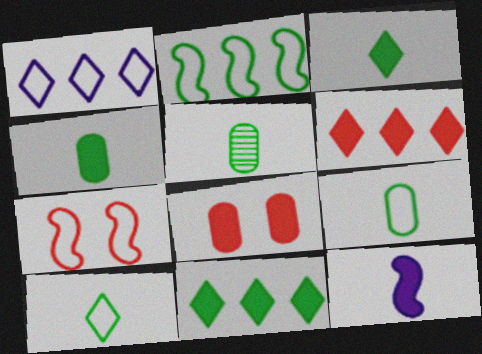[[1, 7, 9], 
[4, 5, 9], 
[8, 11, 12]]